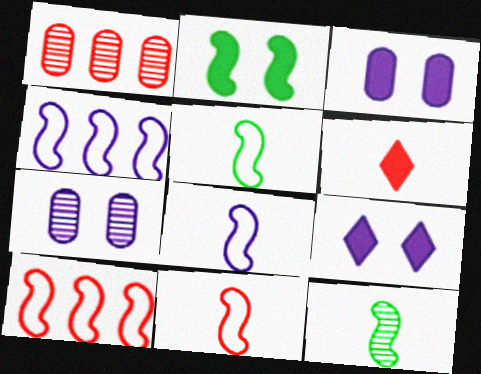[[1, 5, 9], 
[5, 8, 11]]